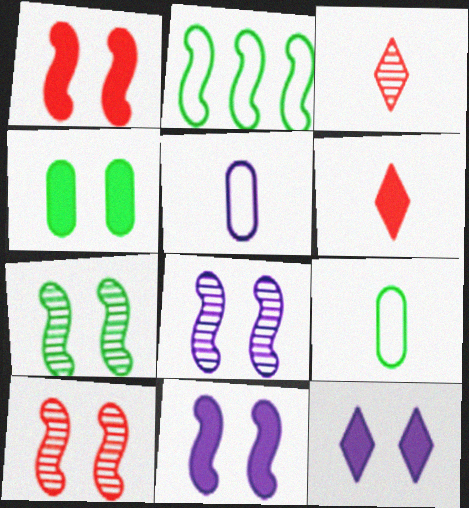[[1, 4, 12], 
[7, 8, 10]]